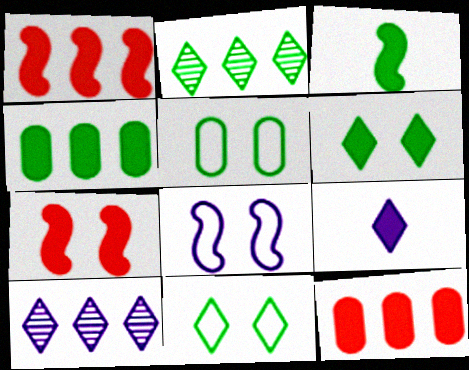[[2, 3, 5], 
[3, 4, 6], 
[4, 7, 9]]